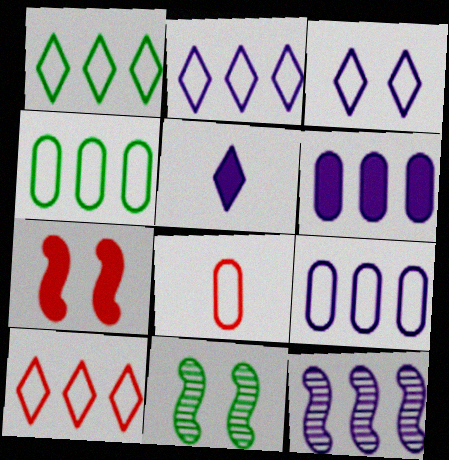[[1, 2, 10], 
[2, 6, 12]]